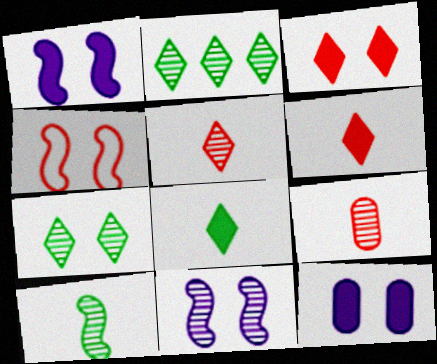[[2, 9, 11], 
[4, 7, 12]]